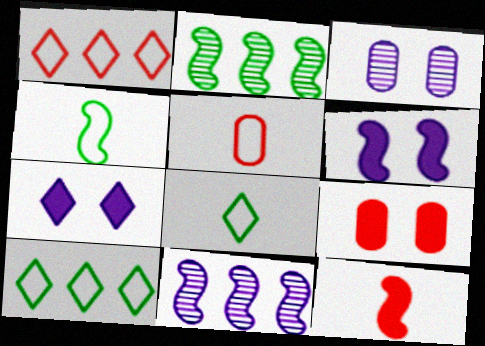[[2, 5, 7], 
[3, 10, 12], 
[8, 9, 11]]